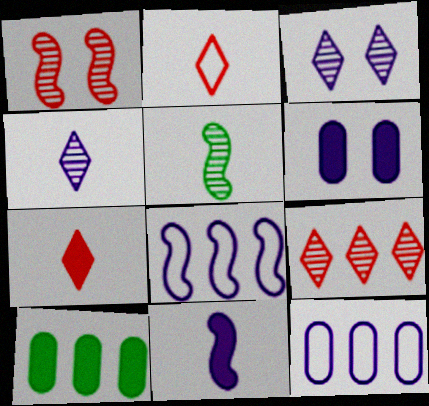[[3, 11, 12], 
[4, 6, 8], 
[8, 9, 10]]